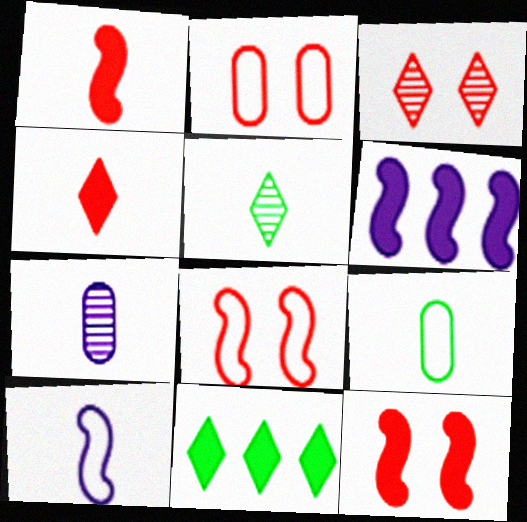[[2, 3, 12], 
[2, 5, 6], 
[3, 6, 9], 
[7, 8, 11]]